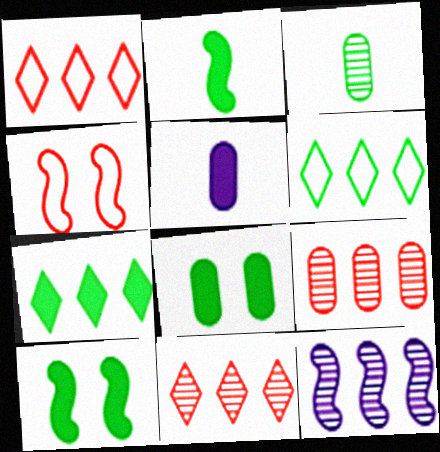[[2, 4, 12], 
[2, 7, 8], 
[3, 6, 10]]